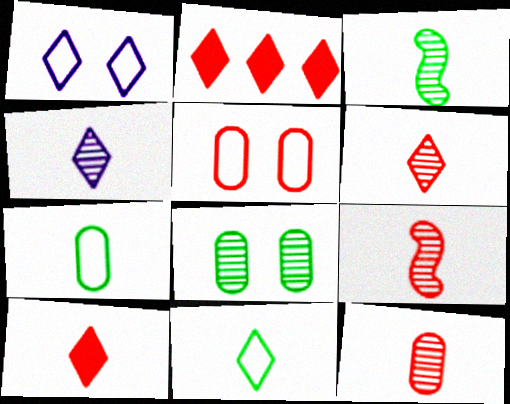[[2, 5, 9], 
[3, 4, 12], 
[4, 10, 11], 
[6, 9, 12]]